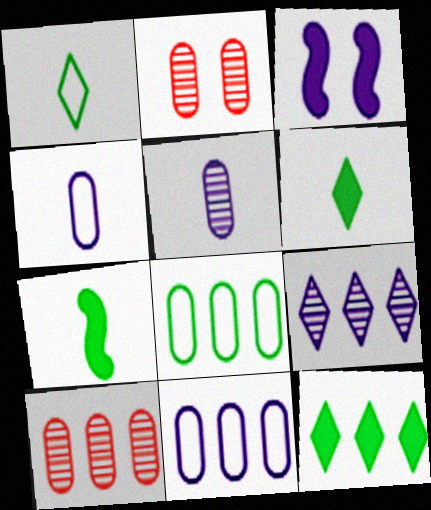[[1, 3, 10], 
[3, 4, 9]]